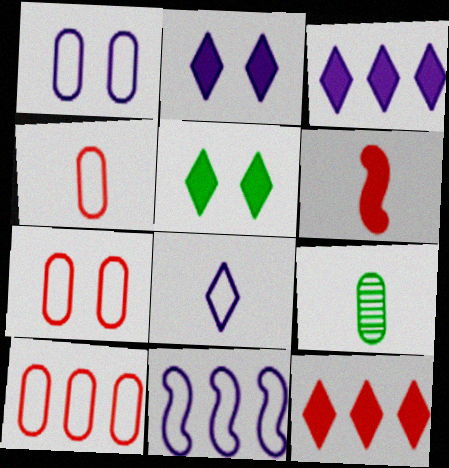[[1, 8, 11], 
[4, 7, 10], 
[6, 8, 9]]